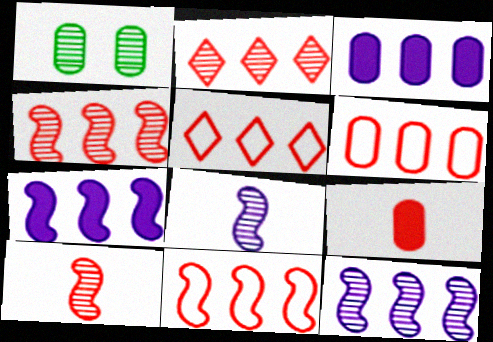[[1, 2, 8], 
[5, 6, 11]]